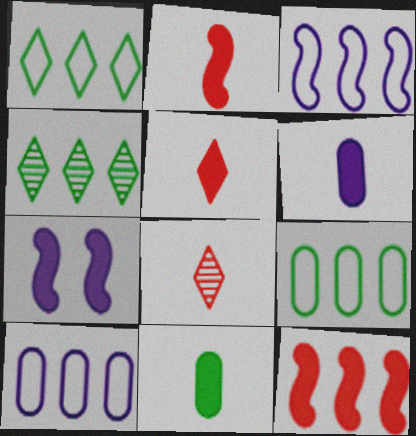[[4, 10, 12], 
[7, 8, 9]]